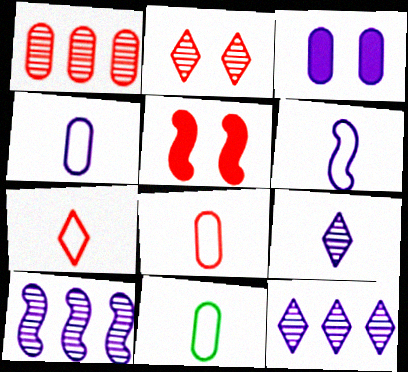[[1, 3, 11], 
[1, 5, 7], 
[3, 6, 12], 
[4, 8, 11], 
[5, 11, 12], 
[6, 7, 11]]